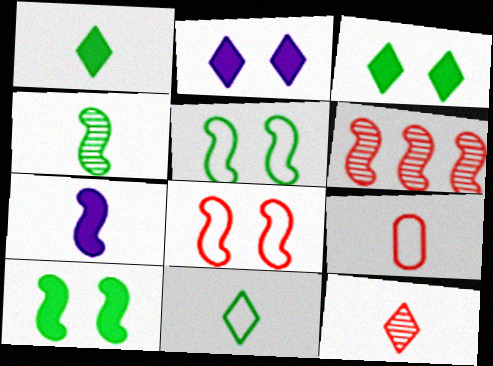[[5, 6, 7]]